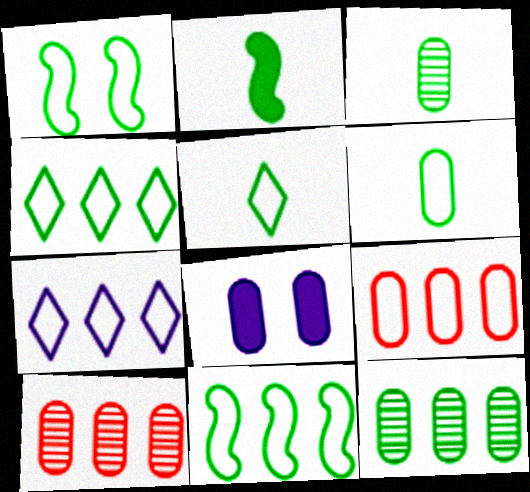[[1, 4, 6], 
[2, 3, 5], 
[3, 8, 9], 
[6, 8, 10], 
[7, 9, 11]]